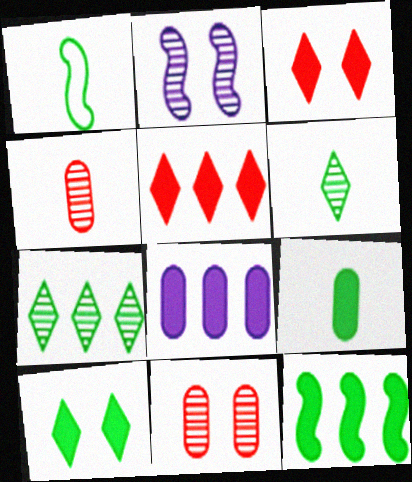[[1, 6, 9], 
[2, 4, 7], 
[5, 8, 12], 
[9, 10, 12]]